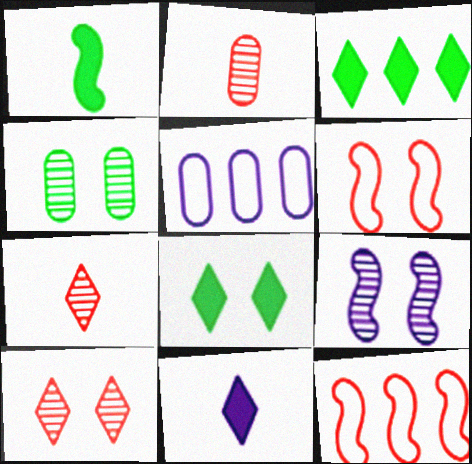[[1, 5, 10], 
[1, 9, 12], 
[4, 9, 10], 
[4, 11, 12], 
[5, 9, 11]]